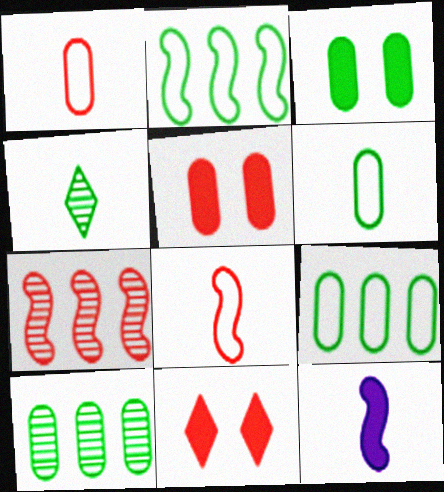[[1, 4, 12], 
[1, 7, 11], 
[2, 3, 4], 
[3, 6, 10]]